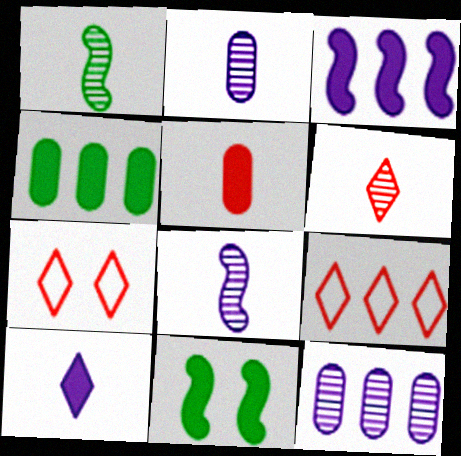[[1, 2, 6], 
[2, 9, 11], 
[4, 7, 8]]